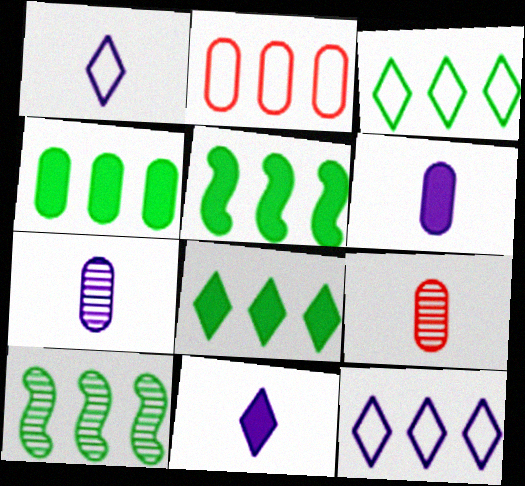[[3, 4, 10], 
[4, 5, 8]]